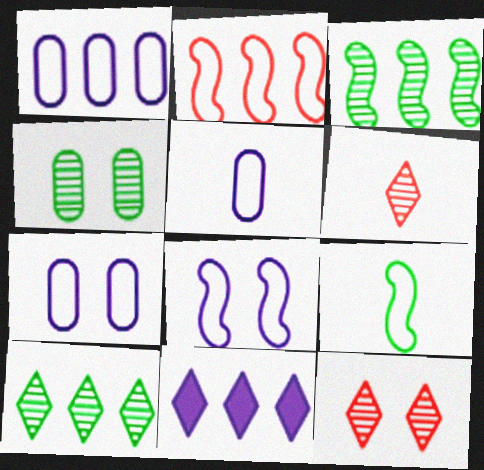[[1, 5, 7], 
[2, 8, 9]]